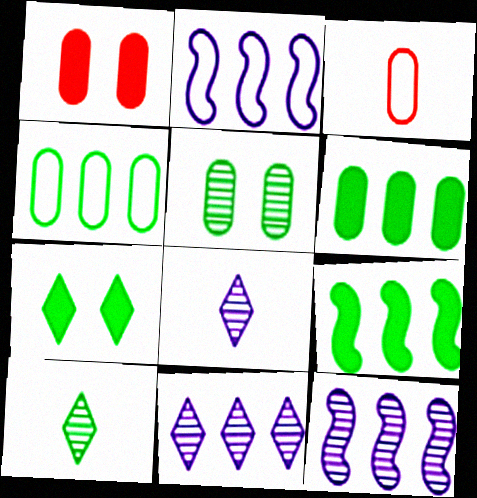[[1, 2, 10], 
[3, 7, 12]]